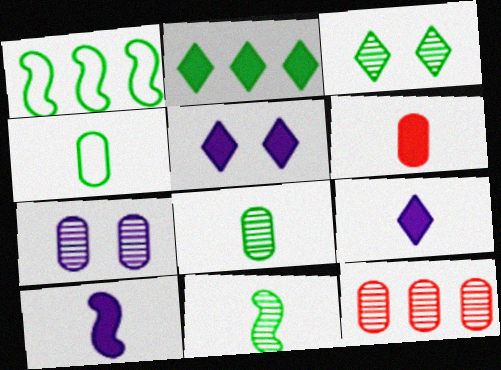[[7, 8, 12]]